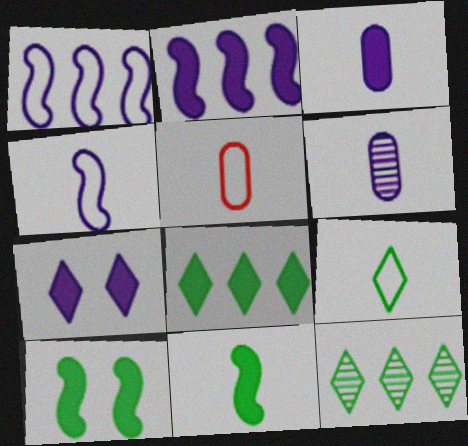[[1, 6, 7], 
[2, 3, 7], 
[4, 5, 9]]